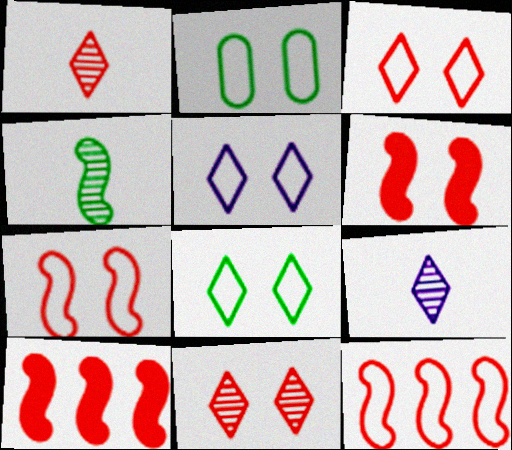[[2, 5, 7], 
[2, 9, 10], 
[3, 5, 8]]